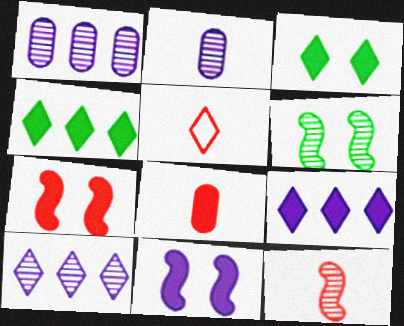[[3, 5, 10], 
[4, 8, 11], 
[5, 8, 12]]